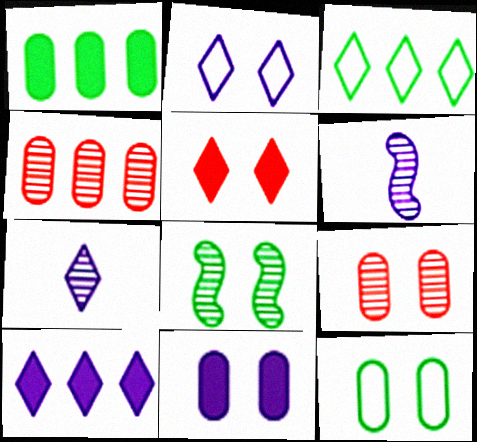[[2, 7, 10], 
[3, 5, 7], 
[4, 7, 8], 
[9, 11, 12]]